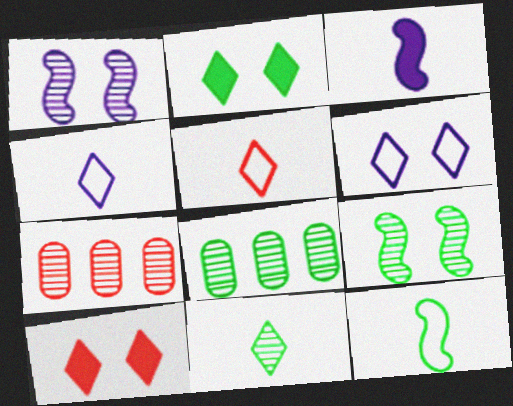[[1, 7, 11], 
[2, 8, 12], 
[8, 9, 11]]